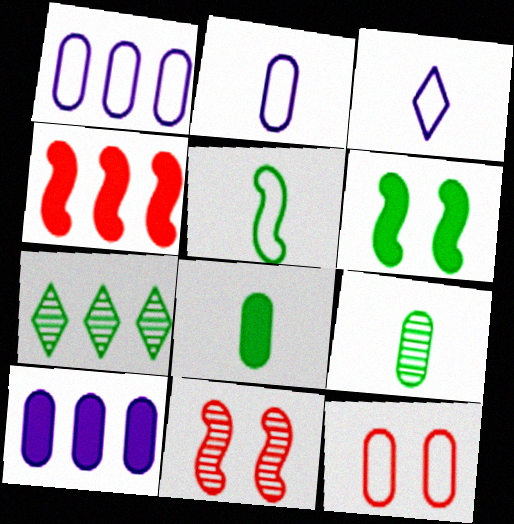[[1, 4, 7], 
[9, 10, 12]]